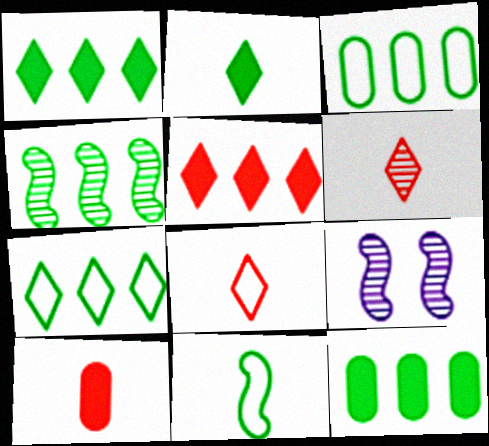[[1, 3, 4], 
[4, 7, 12], 
[7, 9, 10], 
[8, 9, 12]]